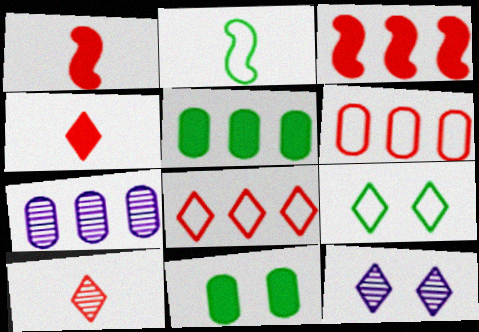[[1, 7, 9], 
[5, 6, 7]]